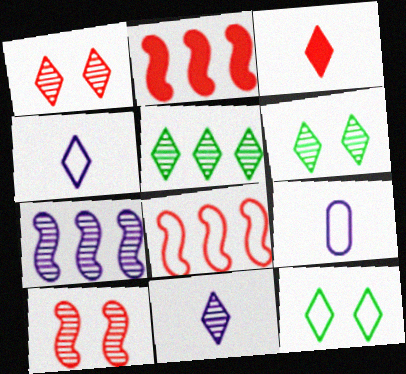[[1, 5, 11], 
[2, 6, 9], 
[8, 9, 12]]